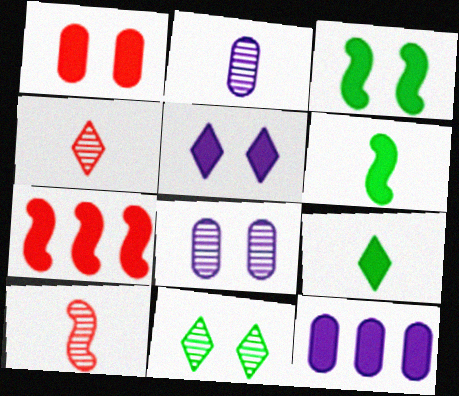[[1, 3, 5]]